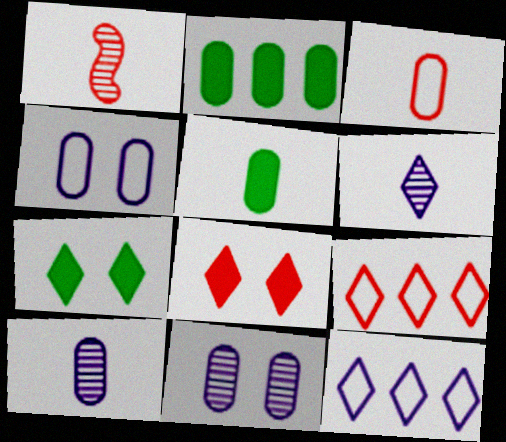[[2, 3, 11], 
[3, 5, 10], 
[6, 7, 9]]